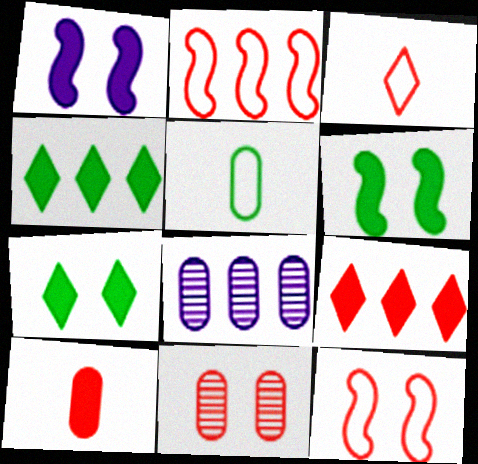[[1, 4, 10], 
[2, 4, 8], 
[3, 6, 8]]